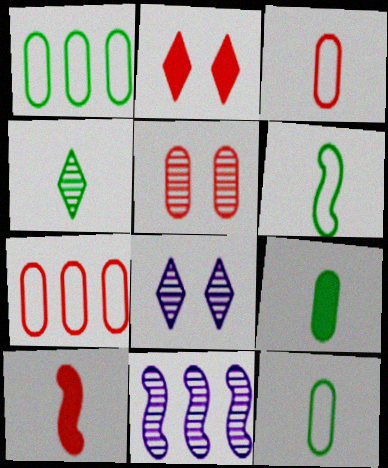[[1, 8, 10], 
[2, 11, 12], 
[4, 5, 11], 
[4, 6, 9]]